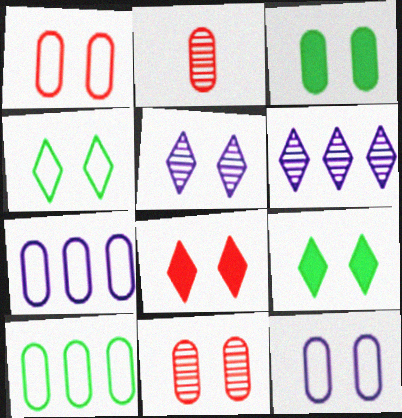[[2, 3, 7], 
[3, 11, 12], 
[4, 5, 8]]